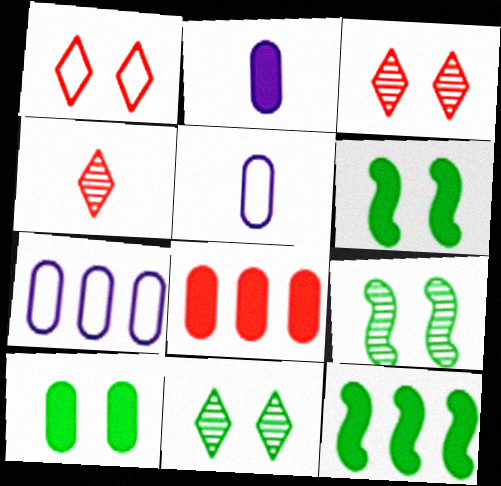[[2, 8, 10], 
[3, 5, 12], 
[4, 6, 7]]